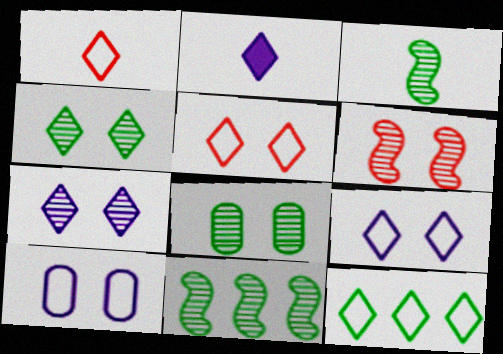[[1, 9, 12], 
[6, 7, 8]]